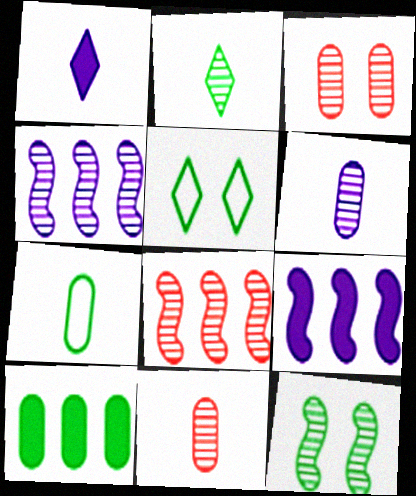[[2, 3, 4], 
[5, 9, 11]]